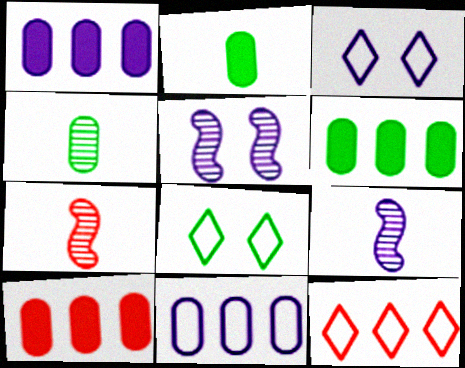[[1, 3, 9], 
[1, 6, 10], 
[1, 7, 8], 
[2, 5, 12], 
[3, 6, 7], 
[8, 9, 10]]